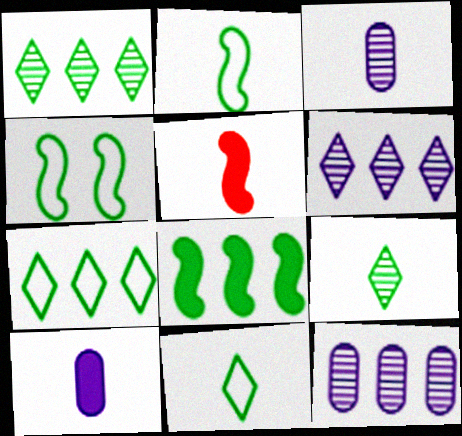[[3, 5, 11]]